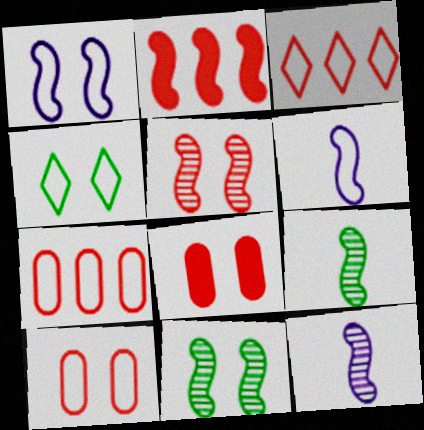[[1, 2, 9], 
[1, 4, 10], 
[2, 6, 11], 
[4, 6, 7]]